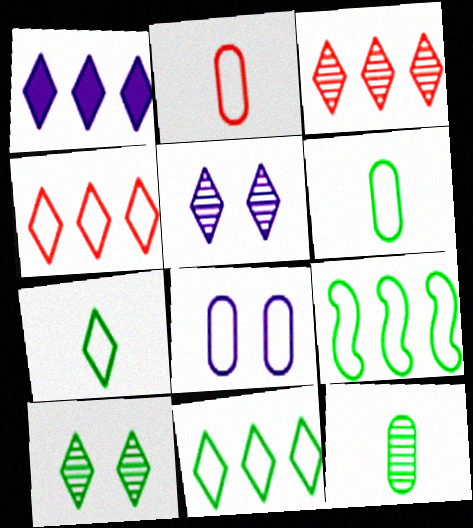[[1, 3, 11]]